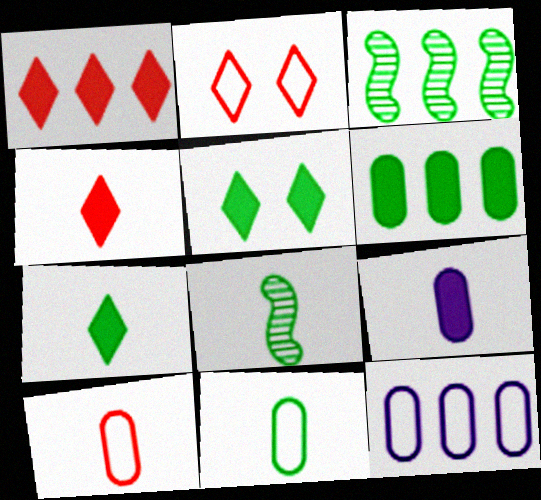[[1, 3, 12], 
[2, 3, 9], 
[3, 5, 11], 
[7, 8, 11]]